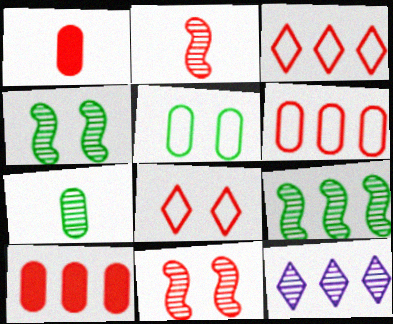[[1, 3, 11], 
[2, 8, 10], 
[7, 11, 12]]